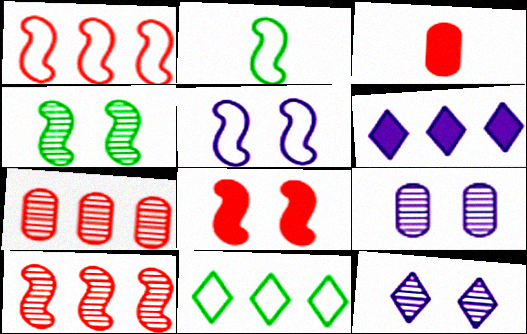[[1, 2, 5], 
[4, 5, 8]]